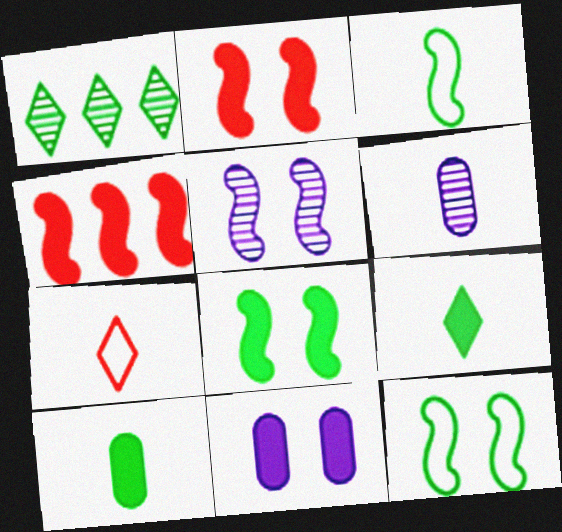[[1, 10, 12], 
[2, 5, 12], 
[3, 4, 5], 
[4, 9, 11]]